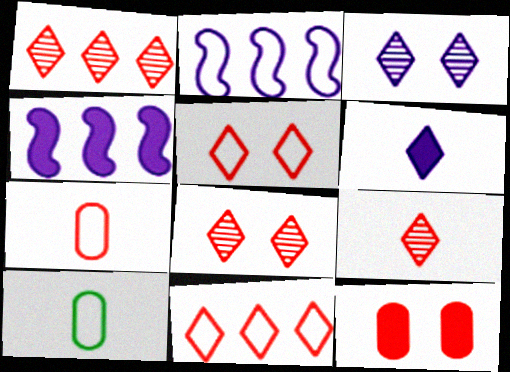[[1, 8, 9], 
[2, 5, 10], 
[4, 8, 10]]